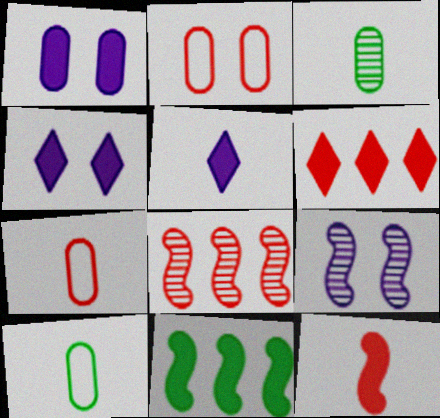[[4, 8, 10], 
[6, 9, 10]]